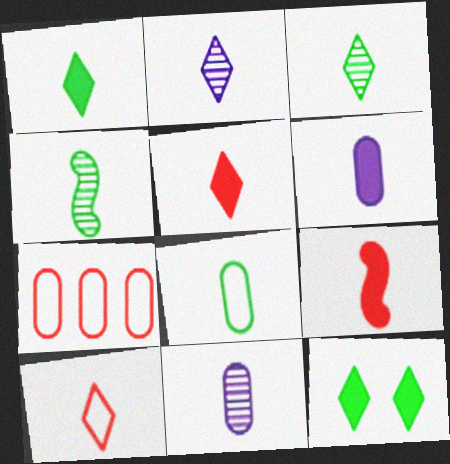[[1, 2, 10], 
[1, 4, 8], 
[1, 6, 9], 
[2, 8, 9], 
[4, 6, 10]]